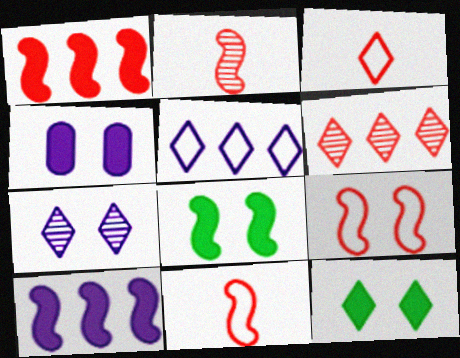[[1, 2, 9]]